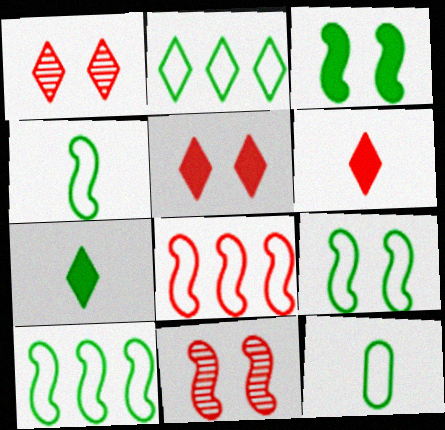[[2, 9, 12], 
[4, 9, 10]]